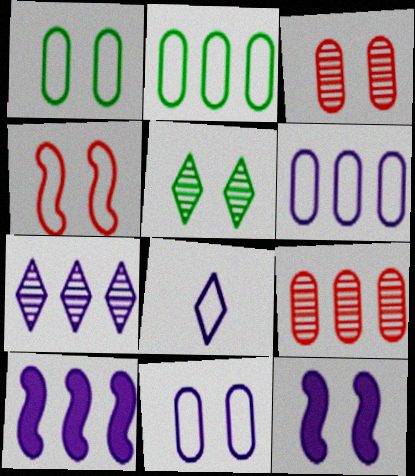[[2, 4, 8], 
[6, 7, 10]]